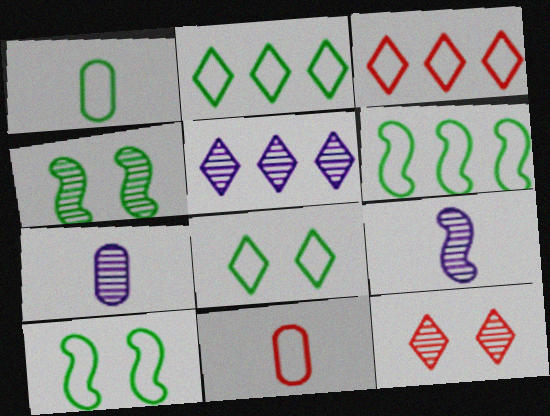[[1, 2, 10], 
[1, 6, 8]]